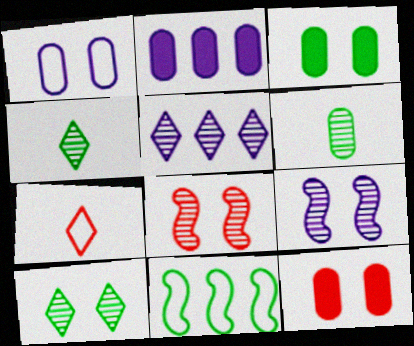[[1, 7, 11], 
[3, 4, 11], 
[5, 6, 8]]